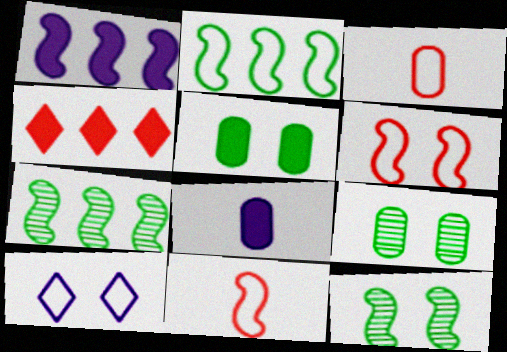[[1, 11, 12], 
[2, 3, 10]]